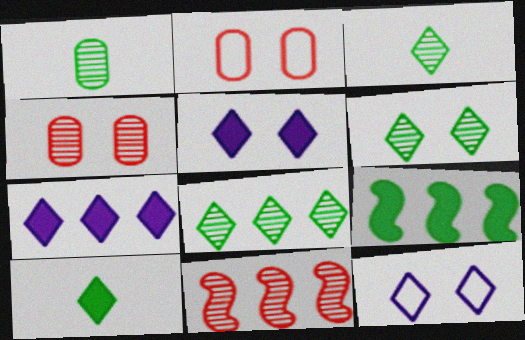[[3, 6, 8]]